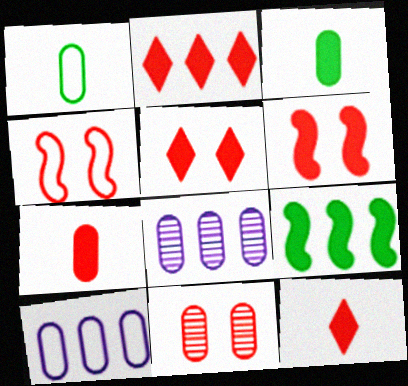[[2, 5, 12], 
[2, 6, 7], 
[3, 10, 11], 
[4, 5, 11]]